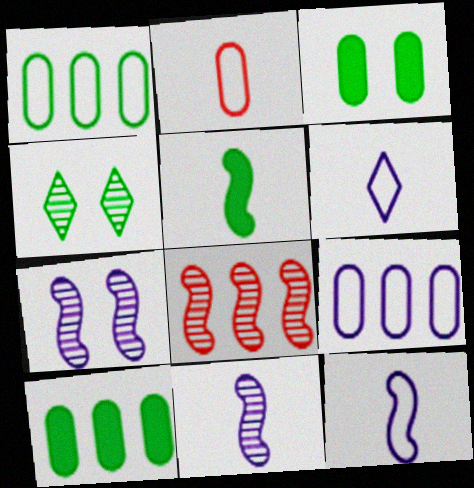[[1, 4, 5], 
[3, 6, 8]]